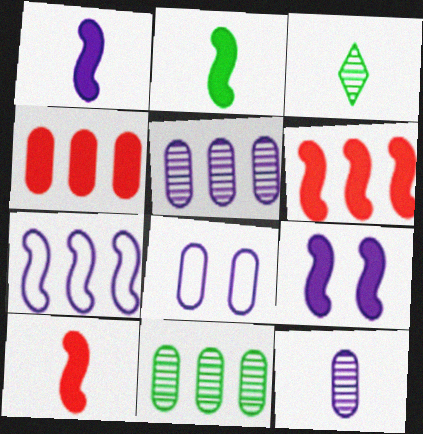[[1, 2, 10], 
[2, 6, 9], 
[3, 6, 8]]